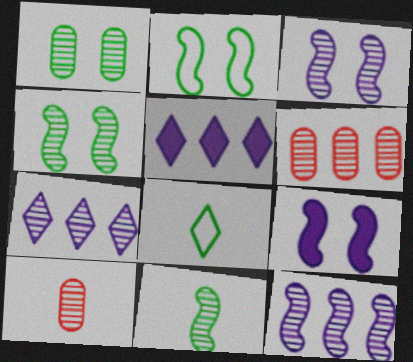[[2, 5, 10], 
[4, 7, 10], 
[6, 8, 9]]